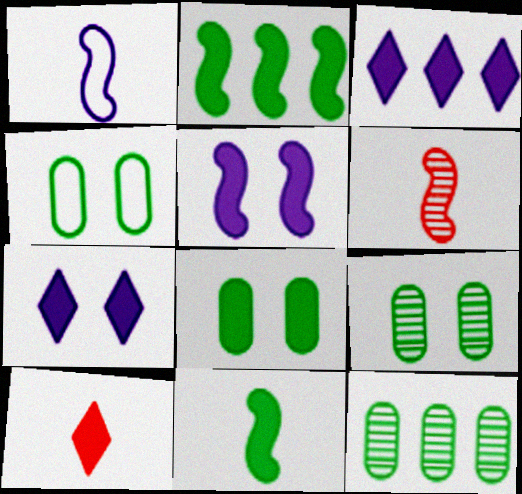[[1, 6, 11], 
[3, 4, 6], 
[4, 8, 9]]